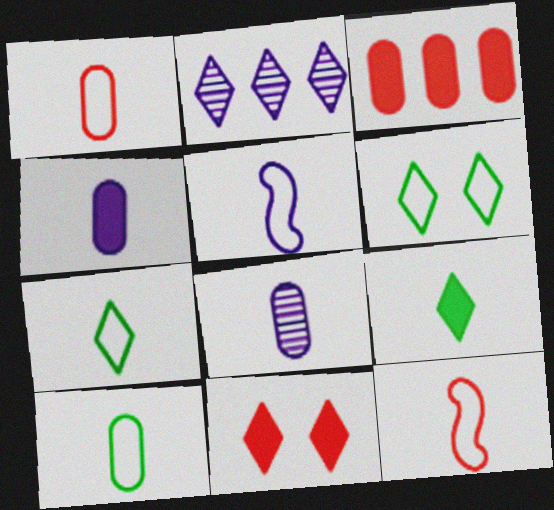[[1, 5, 7], 
[2, 7, 11], 
[8, 9, 12]]